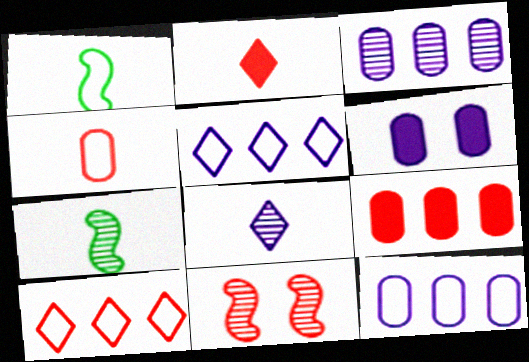[[6, 7, 10]]